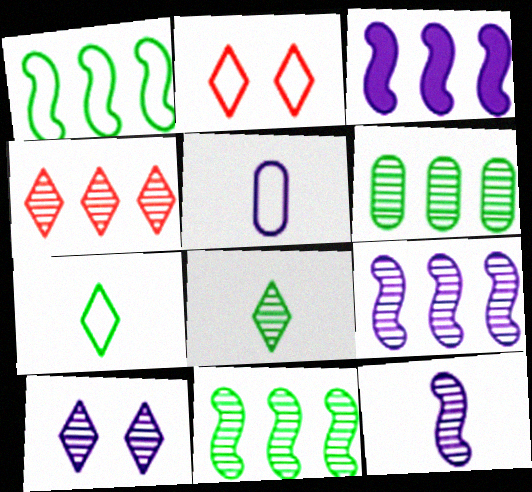[[1, 2, 5], 
[3, 5, 10], 
[4, 6, 9], 
[4, 8, 10]]